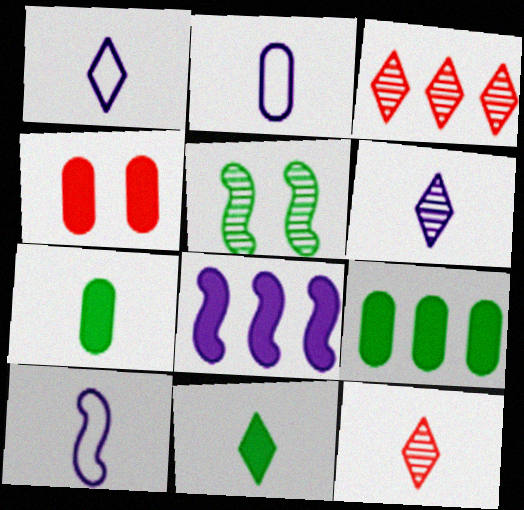[[1, 2, 10], 
[1, 11, 12], 
[4, 8, 11], 
[7, 10, 12]]